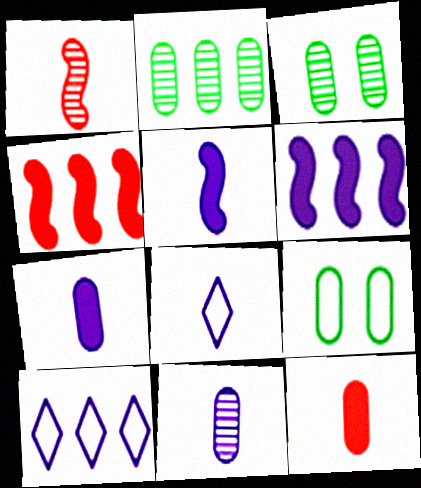[[2, 4, 10], 
[3, 4, 8], 
[5, 8, 11]]